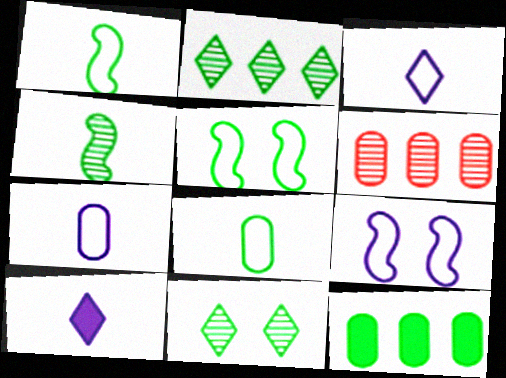[[1, 11, 12], 
[5, 6, 10]]